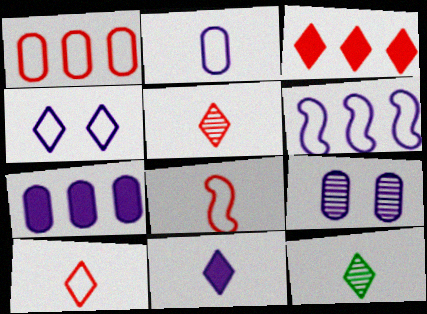[[2, 4, 6], 
[2, 7, 9], 
[3, 4, 12], 
[6, 9, 11], 
[10, 11, 12]]